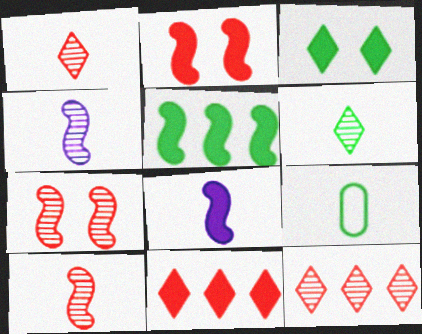[[1, 8, 9], 
[2, 5, 8]]